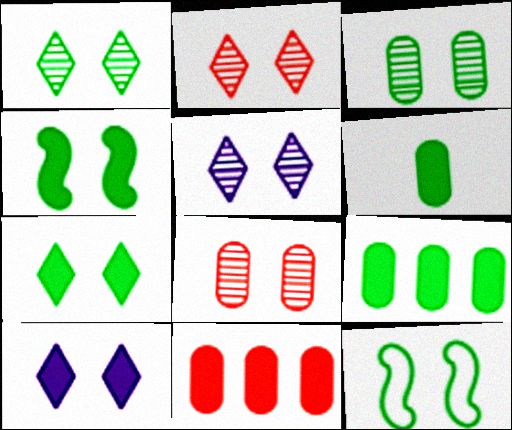[[1, 2, 5], 
[3, 7, 12], 
[8, 10, 12]]